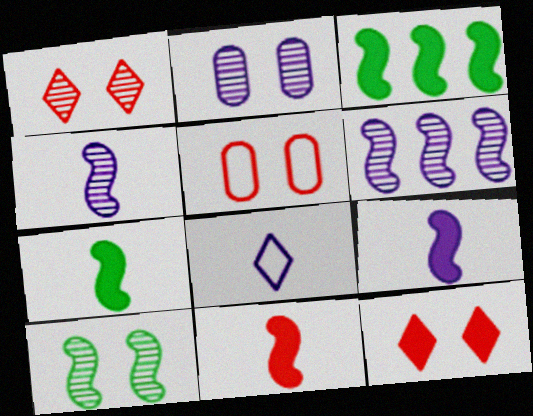[[1, 2, 10], 
[7, 9, 11]]